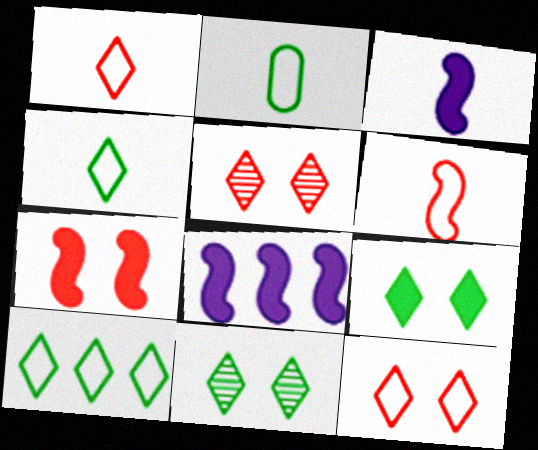[[2, 5, 8]]